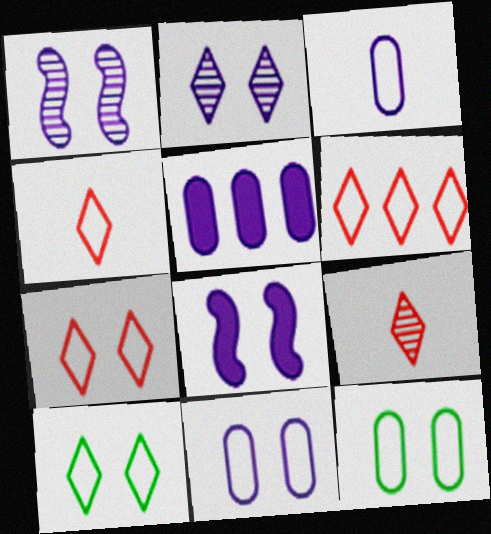[[2, 8, 11], 
[4, 6, 7]]